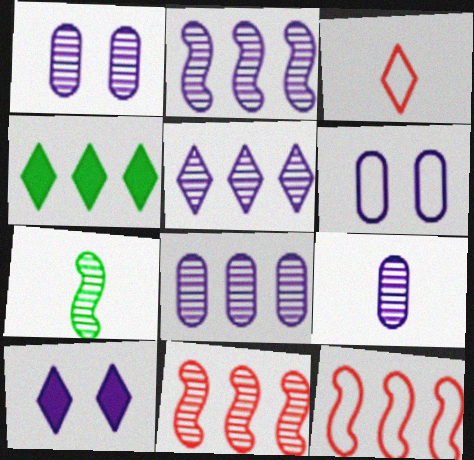[[1, 8, 9], 
[2, 5, 8], 
[4, 8, 12]]